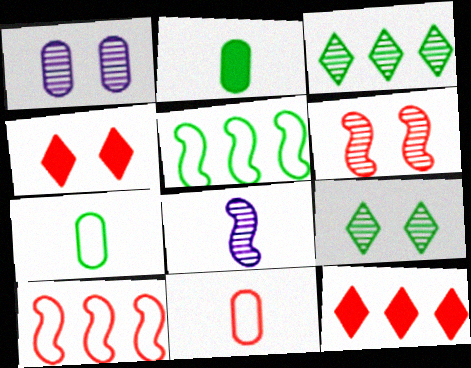[[1, 6, 9], 
[2, 5, 9], 
[6, 11, 12]]